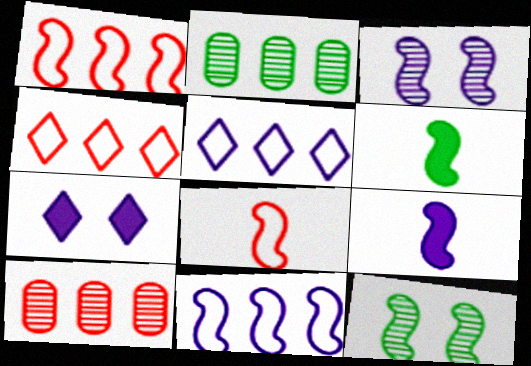[[1, 3, 6], 
[1, 9, 12], 
[2, 7, 8], 
[3, 9, 11]]